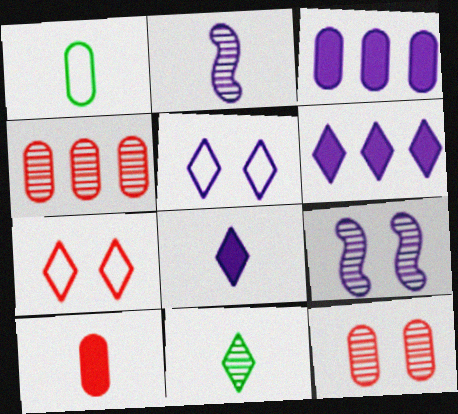[[1, 3, 12], 
[2, 3, 5], 
[4, 9, 11], 
[6, 7, 11]]